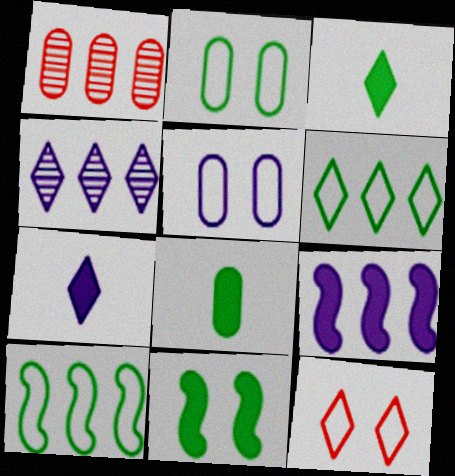[[1, 5, 8], 
[1, 6, 9], 
[3, 4, 12]]